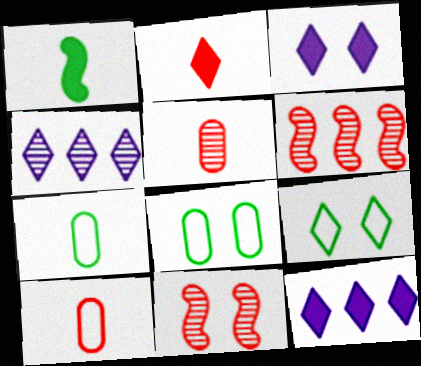[[2, 4, 9], 
[3, 6, 7], 
[3, 8, 11], 
[7, 11, 12]]